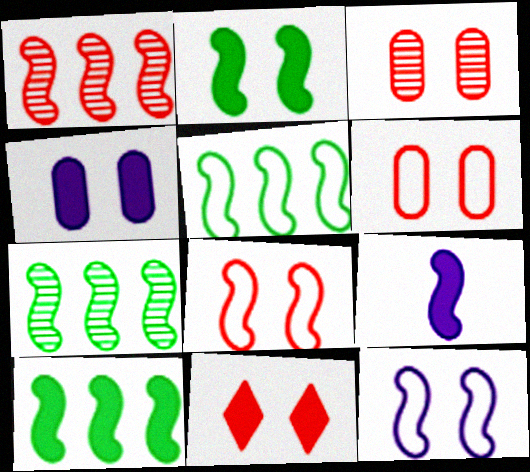[[2, 4, 11], 
[3, 8, 11], 
[5, 7, 10], 
[7, 8, 9]]